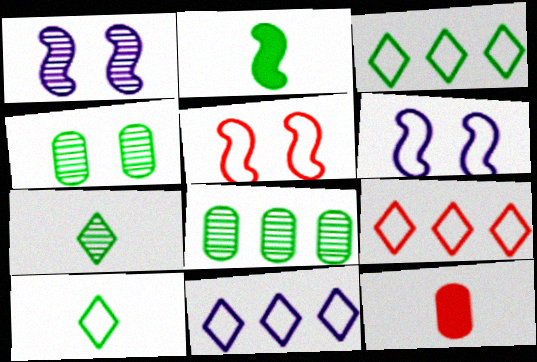[[1, 3, 12], 
[2, 3, 4], 
[3, 9, 11]]